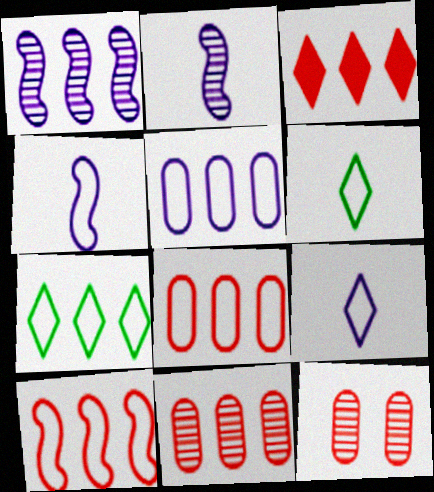[[3, 10, 11], 
[5, 7, 10]]